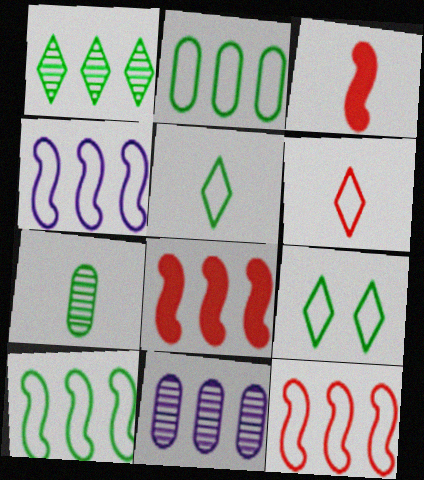[[3, 9, 11], 
[4, 10, 12]]